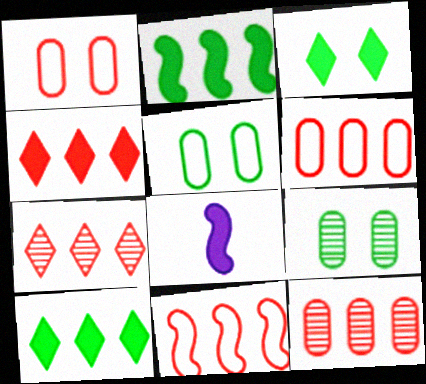[[4, 11, 12], 
[5, 7, 8]]